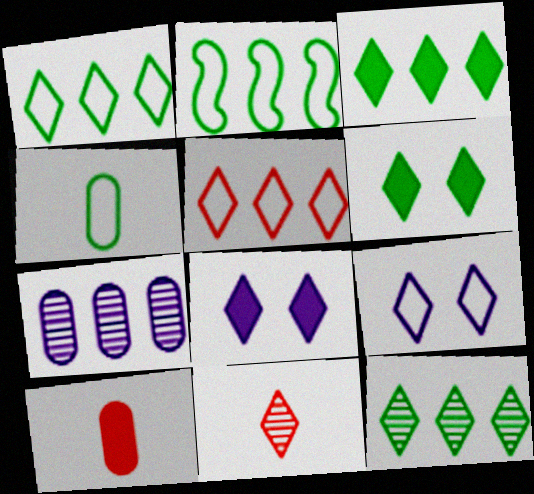[[1, 3, 12], 
[1, 8, 11], 
[3, 9, 11]]